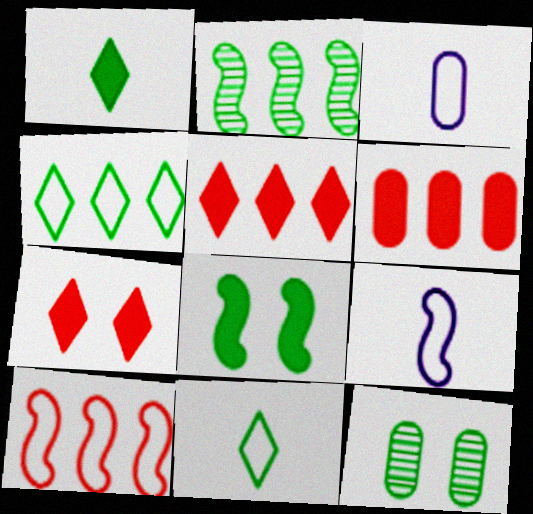[[2, 3, 7], 
[3, 6, 12], 
[5, 9, 12]]